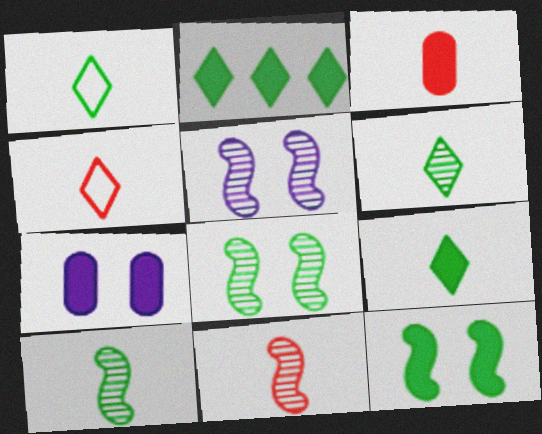[[1, 6, 9], 
[3, 4, 11]]